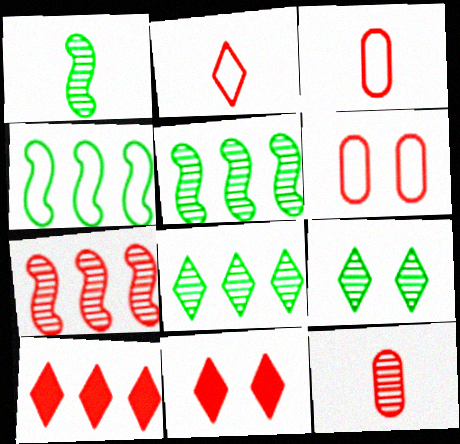[[3, 7, 11]]